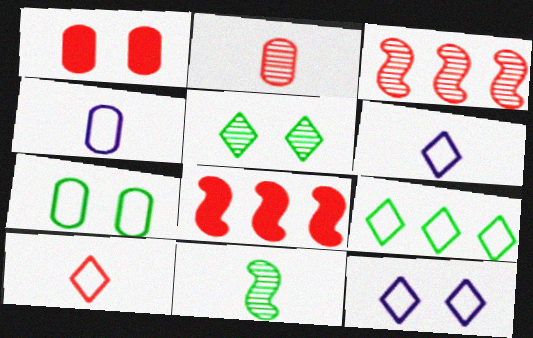[[1, 3, 10], 
[4, 5, 8], 
[9, 10, 12]]